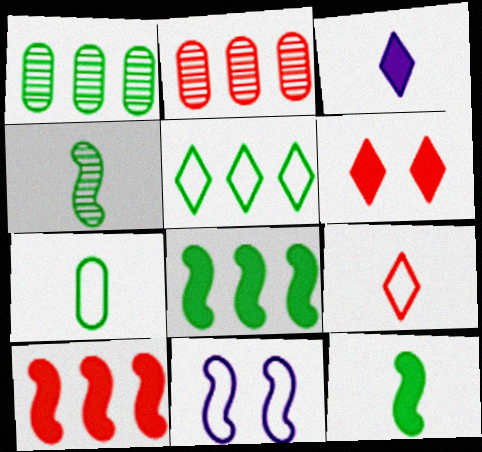[[1, 5, 8], 
[4, 10, 11]]